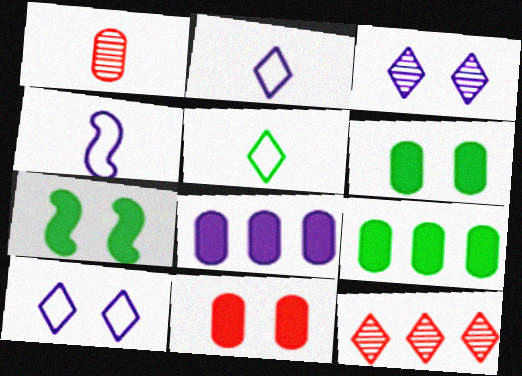[[3, 4, 8], 
[4, 6, 12]]